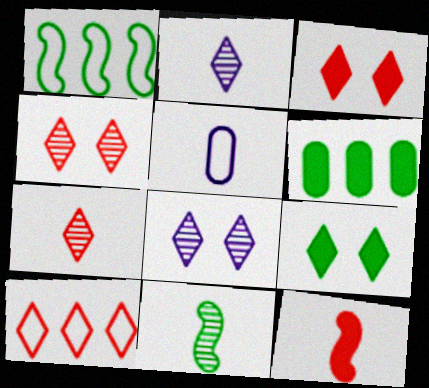[[2, 9, 10], 
[3, 7, 10]]